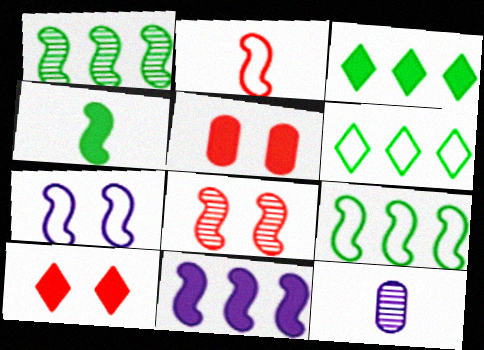[[2, 7, 9], 
[9, 10, 12]]